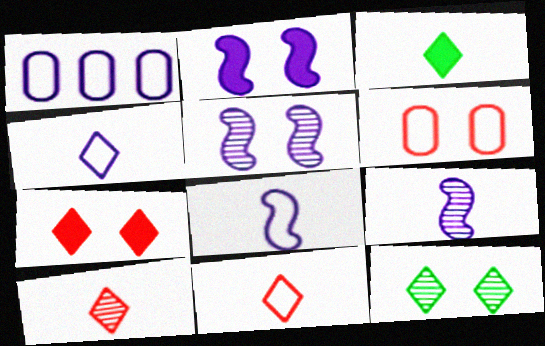[[2, 6, 12], 
[3, 4, 10]]